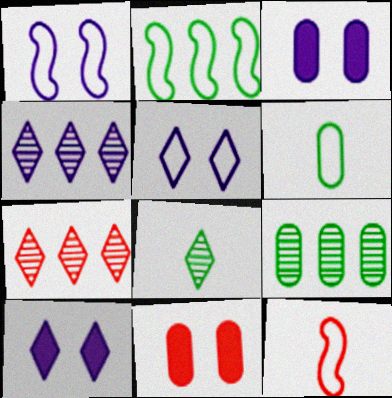[[1, 2, 12], 
[7, 11, 12], 
[9, 10, 12]]